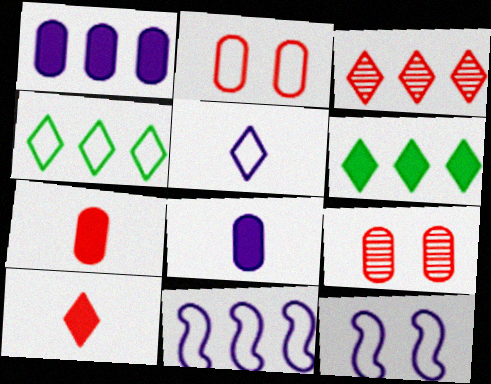[]